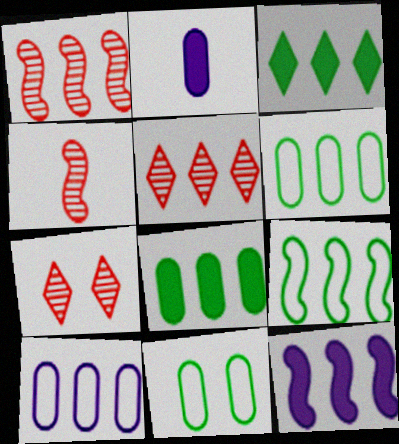[[1, 3, 10], 
[1, 9, 12], 
[2, 7, 9], 
[5, 6, 12]]